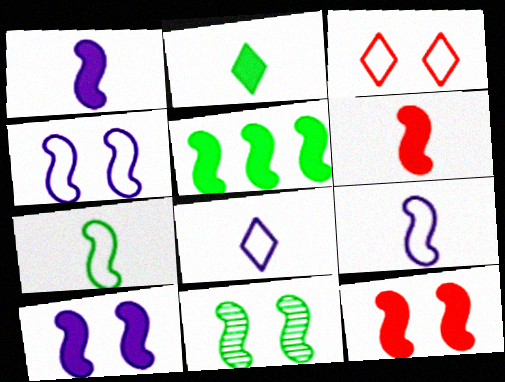[[1, 5, 12], 
[4, 11, 12], 
[5, 6, 10], 
[5, 7, 11]]